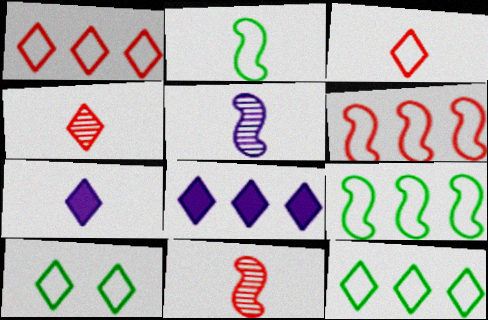[[4, 8, 10]]